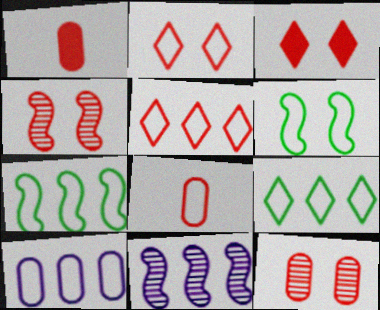[[1, 4, 5], 
[5, 7, 10]]